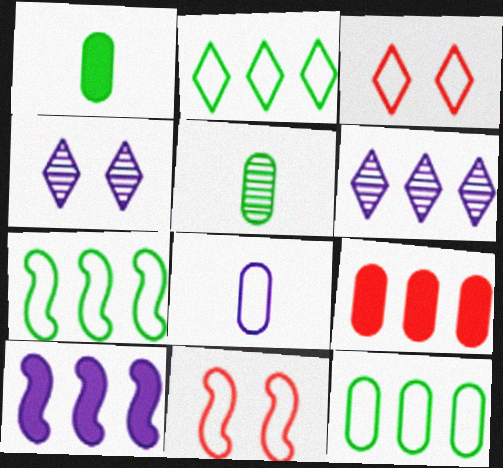[[1, 6, 11], 
[2, 7, 12], 
[2, 8, 11], 
[3, 5, 10], 
[3, 7, 8], 
[4, 8, 10], 
[6, 7, 9]]